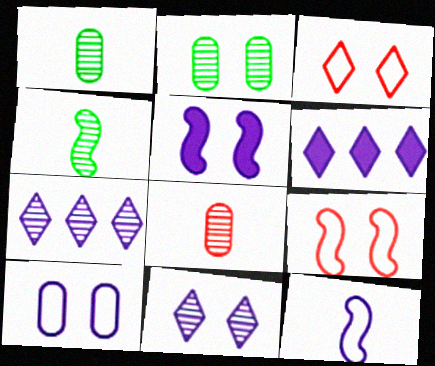[[1, 6, 9], 
[2, 3, 5], 
[5, 10, 11]]